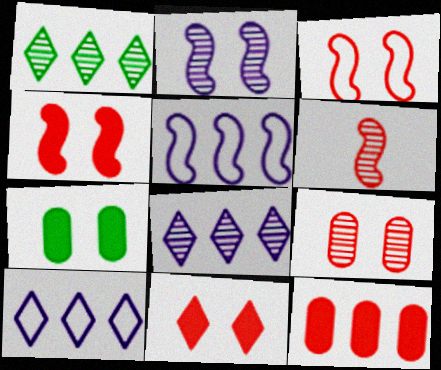[[1, 5, 12], 
[3, 9, 11], 
[6, 7, 10]]